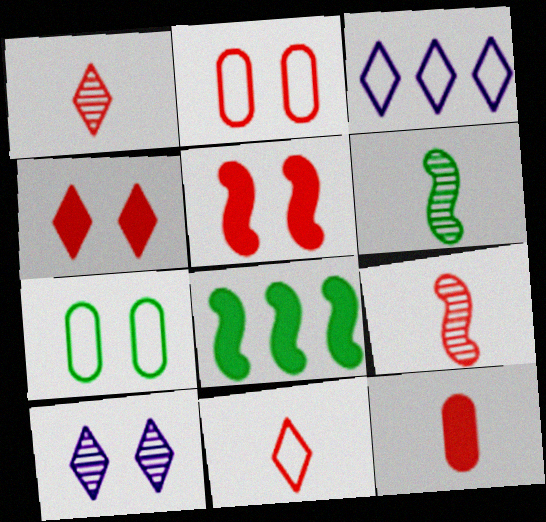[[5, 7, 10], 
[9, 11, 12]]